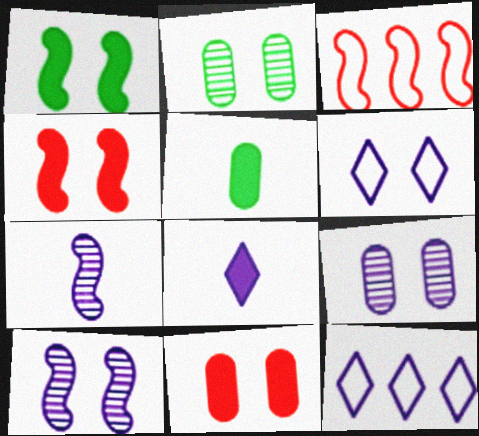[[1, 3, 7], 
[2, 3, 8], 
[2, 4, 6]]